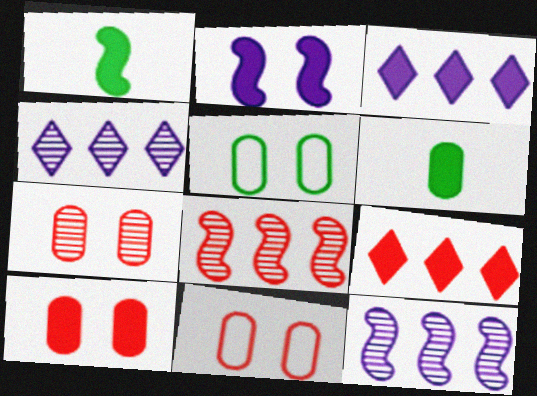[[1, 3, 10], 
[1, 4, 11], 
[2, 6, 9], 
[7, 10, 11]]